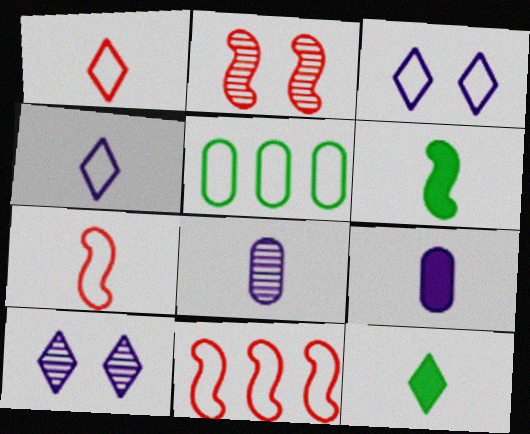[[1, 6, 8], 
[3, 5, 7], 
[7, 8, 12]]